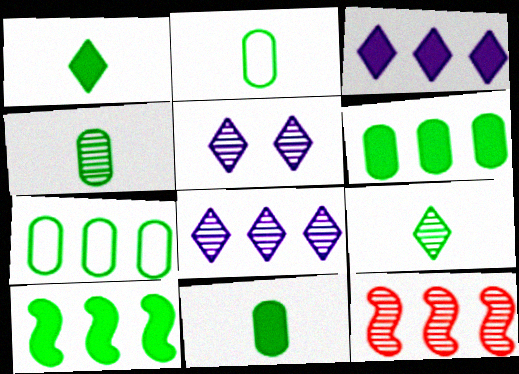[[2, 4, 11], 
[3, 7, 12], 
[4, 5, 12]]